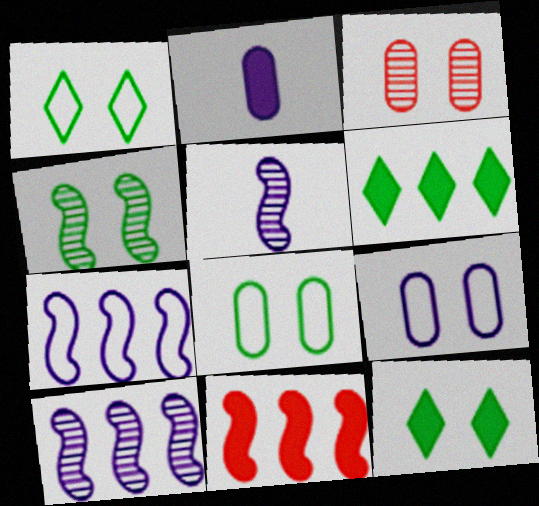[[2, 11, 12], 
[4, 8, 12]]